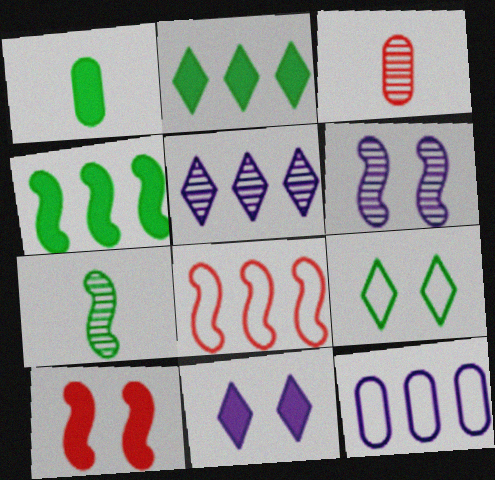[]